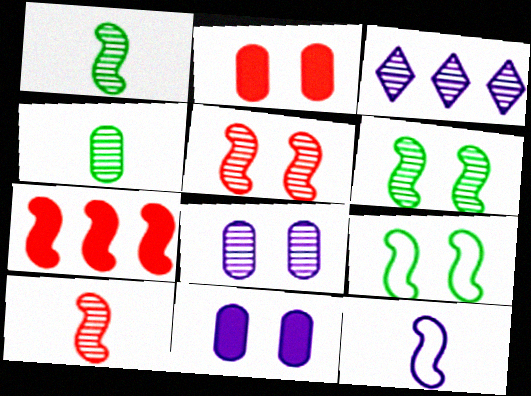[[3, 4, 5], 
[3, 11, 12], 
[6, 7, 12]]